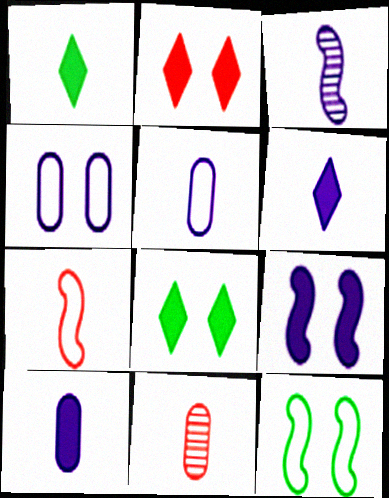[[3, 5, 6]]